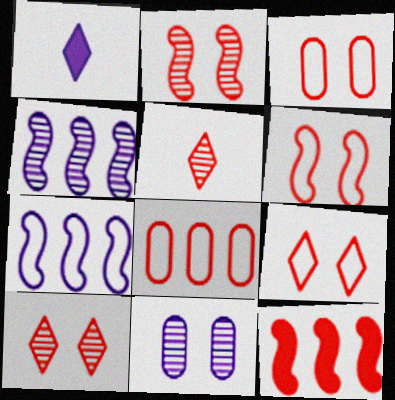[[1, 7, 11], 
[3, 5, 12], 
[3, 6, 9]]